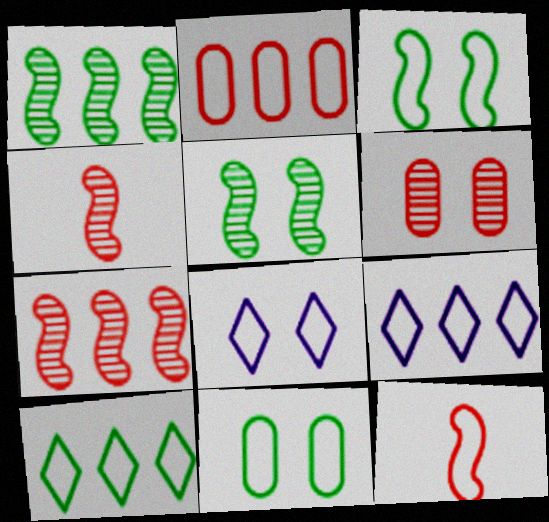[[9, 11, 12]]